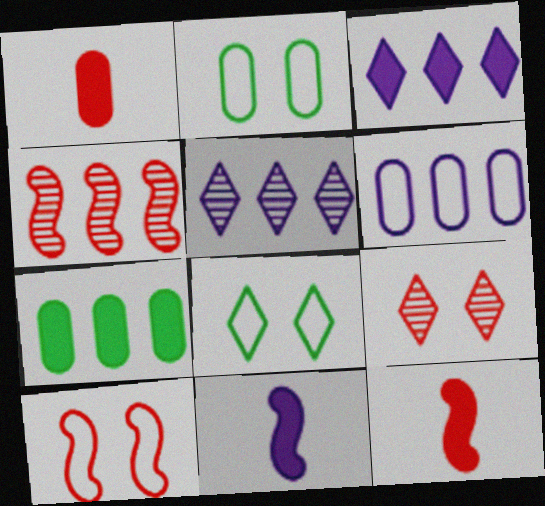[[2, 5, 12], 
[4, 10, 12]]